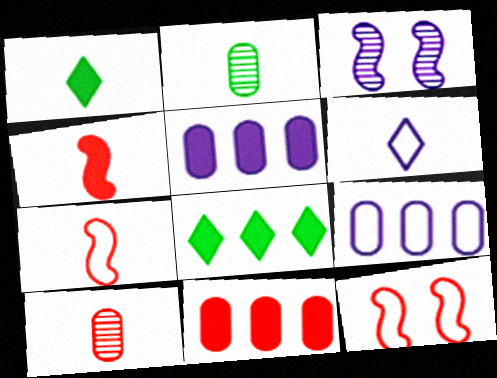[[2, 4, 6], 
[3, 5, 6]]